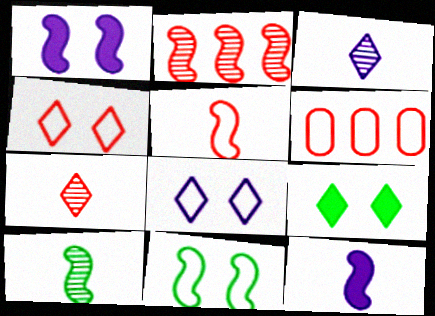[[2, 11, 12], 
[4, 5, 6], 
[5, 10, 12]]